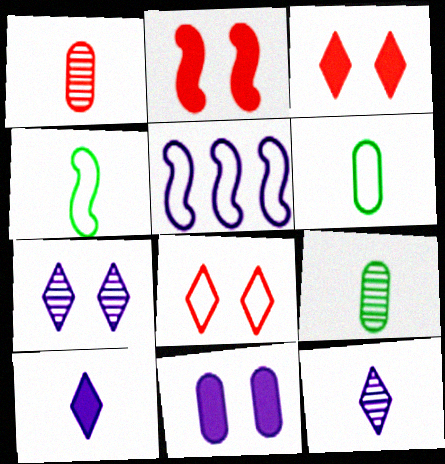[[1, 4, 10], 
[3, 5, 9], 
[5, 6, 8], 
[5, 11, 12]]